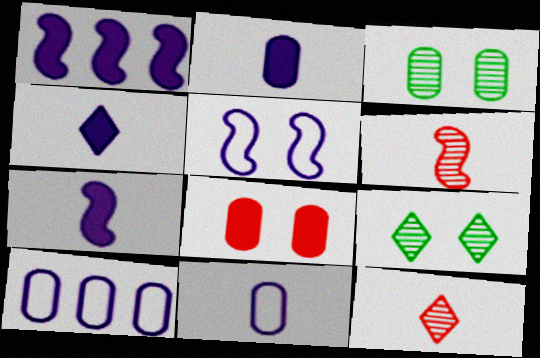[[2, 4, 7], 
[5, 8, 9]]